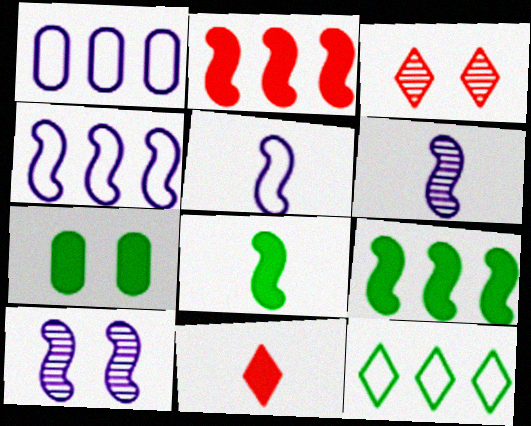[[1, 3, 8]]